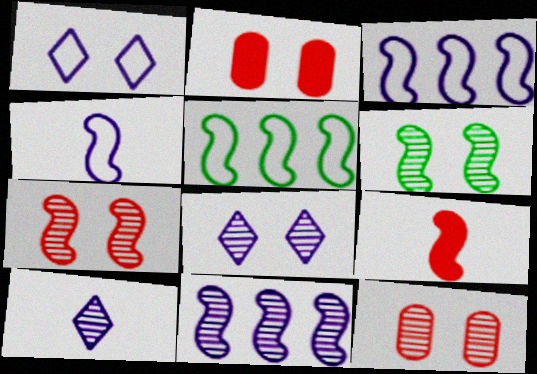[[1, 2, 6], 
[2, 5, 10], 
[3, 6, 9], 
[6, 8, 12]]